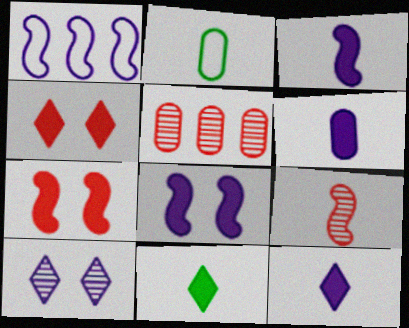[[1, 6, 10], 
[2, 9, 12], 
[3, 6, 12]]